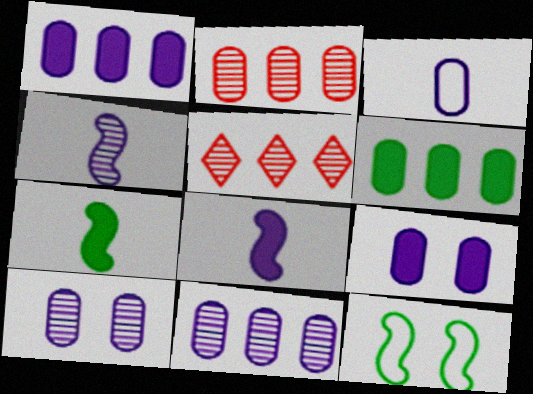[[1, 3, 10], 
[3, 9, 11]]